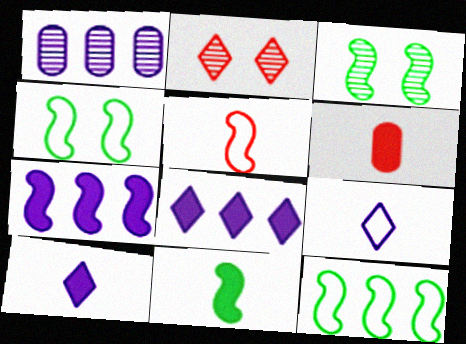[[3, 5, 7], 
[3, 11, 12], 
[6, 10, 11]]